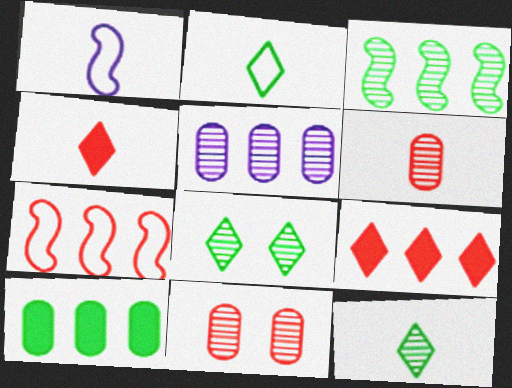[[4, 7, 11]]